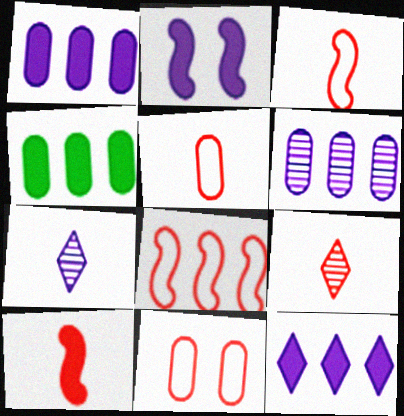[[5, 9, 10]]